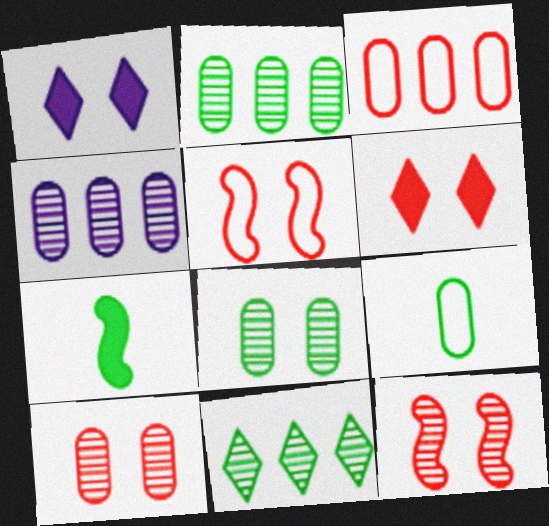[[1, 5, 8], 
[5, 6, 10]]